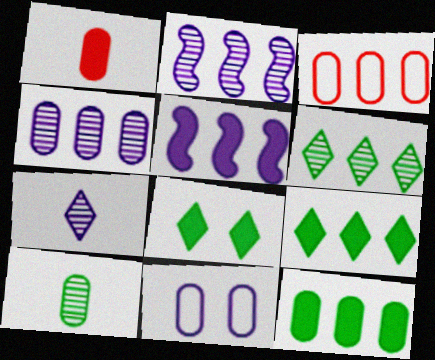[[1, 5, 8], 
[2, 3, 9], 
[3, 4, 12], 
[3, 5, 6], 
[5, 7, 11]]